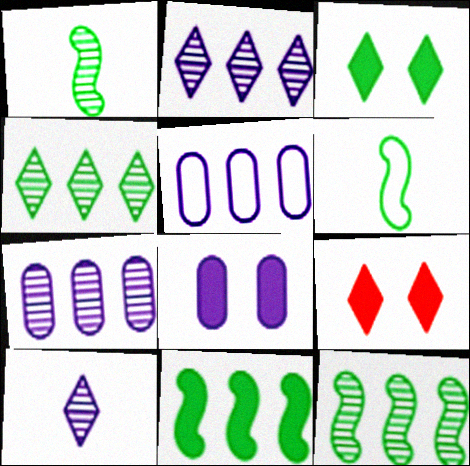[[1, 5, 9], 
[6, 7, 9]]